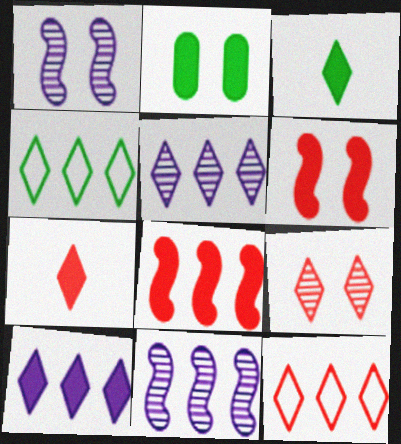[[7, 9, 12]]